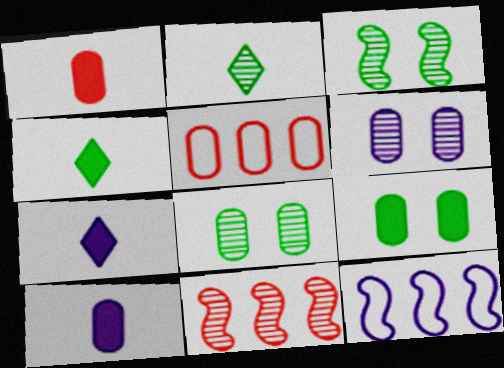[[2, 6, 11], 
[3, 5, 7], 
[5, 8, 10], 
[6, 7, 12]]